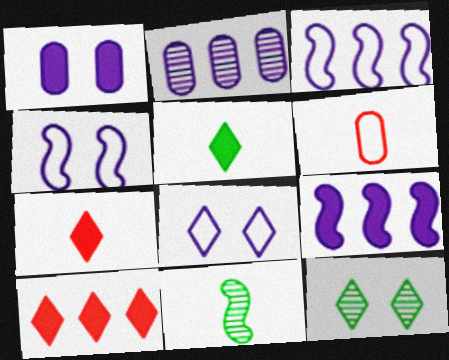[[6, 9, 12]]